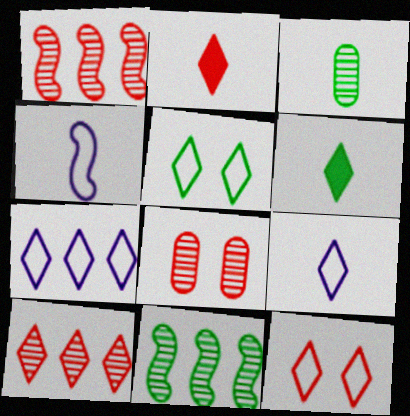[[2, 3, 4], 
[2, 10, 12]]